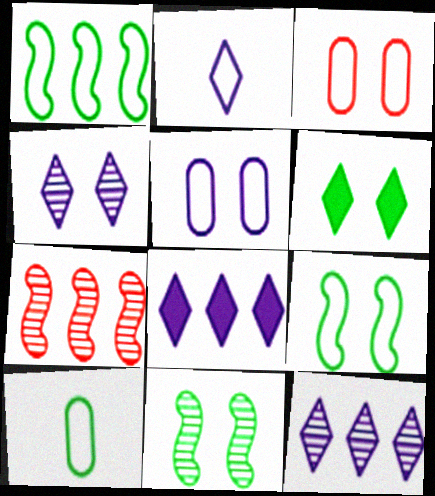[[1, 2, 3], 
[2, 4, 8]]